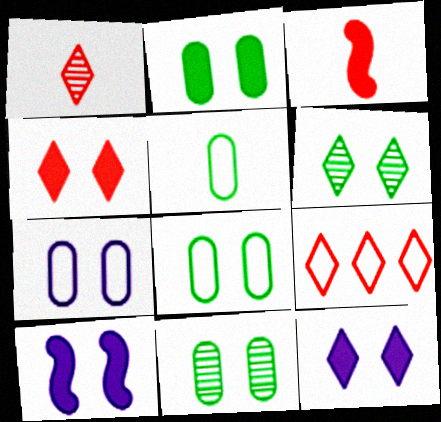[[1, 4, 9], 
[2, 4, 10], 
[2, 8, 11]]